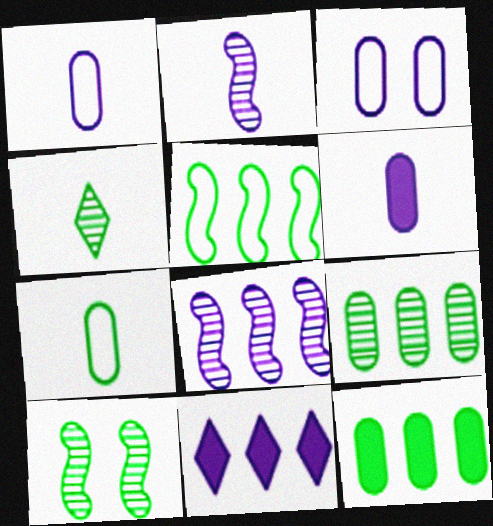[[2, 3, 11], 
[4, 9, 10]]